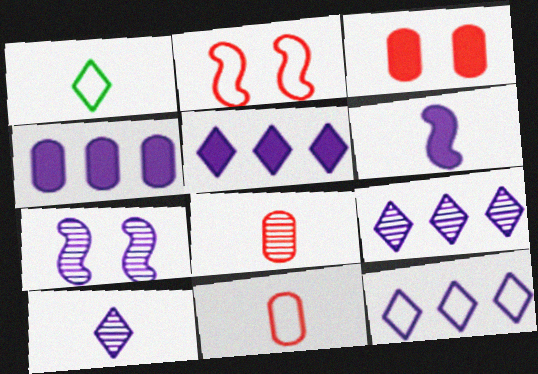[[1, 6, 8], 
[5, 9, 12]]